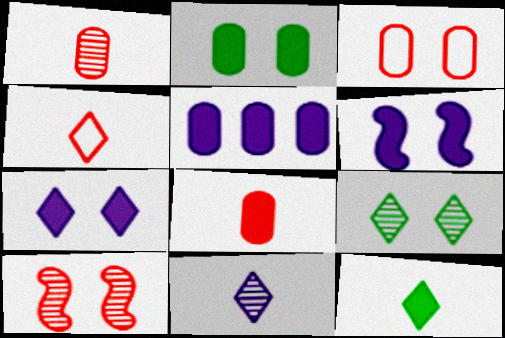[[2, 5, 8], 
[3, 6, 9], 
[4, 11, 12]]